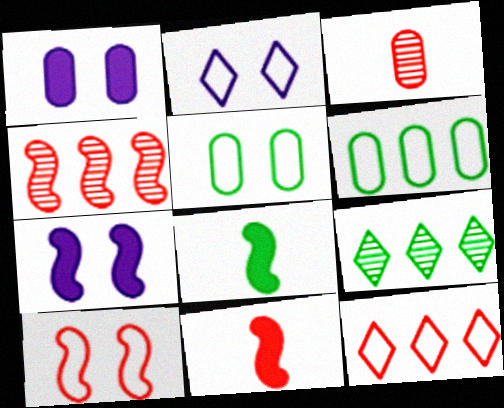[[1, 3, 6], 
[2, 5, 10], 
[4, 10, 11], 
[5, 8, 9]]